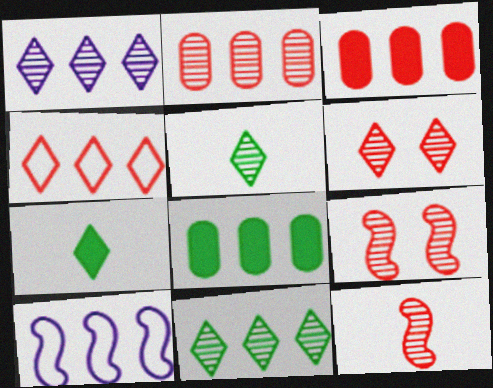[[1, 5, 6], 
[2, 6, 12], 
[3, 10, 11]]